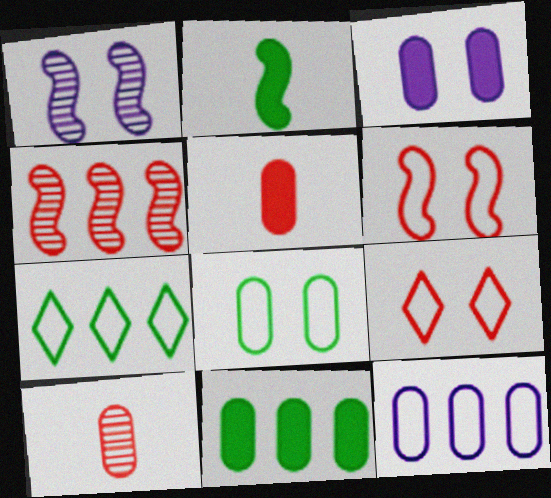[[1, 5, 7], 
[3, 5, 11], 
[4, 5, 9]]